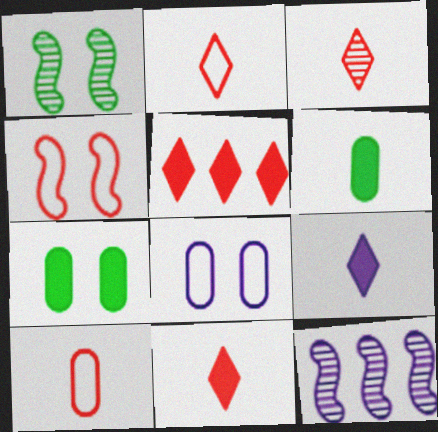[[2, 3, 11], 
[2, 7, 12], 
[8, 9, 12]]